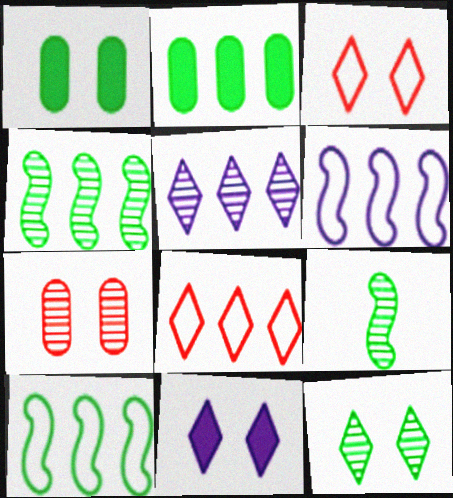[[3, 11, 12], 
[5, 7, 9]]